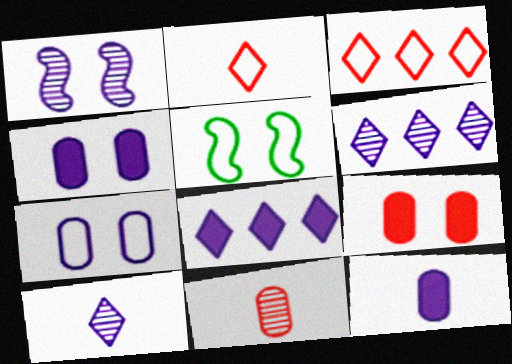[[5, 8, 11]]